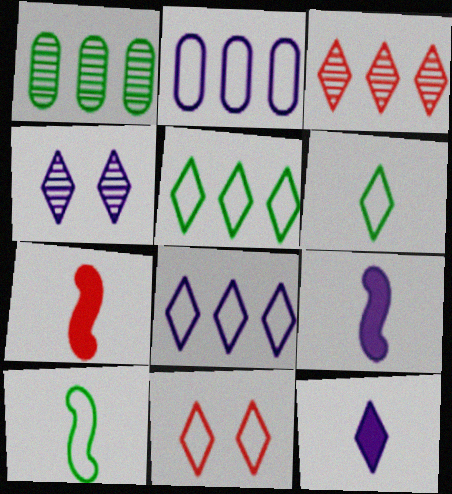[[1, 9, 11], 
[2, 4, 9], 
[2, 10, 11], 
[4, 8, 12], 
[6, 8, 11]]